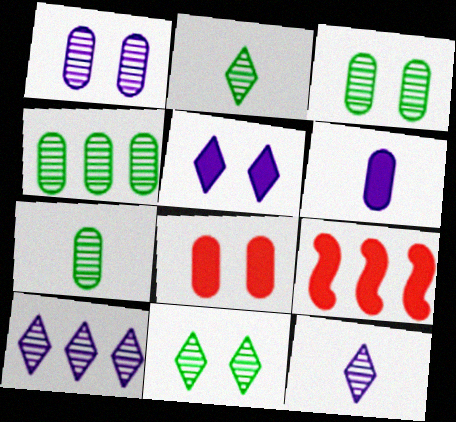[[3, 4, 7]]